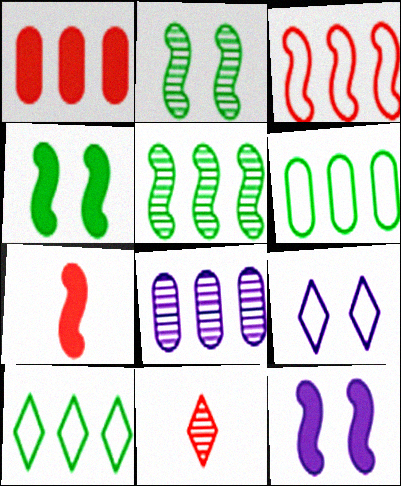[[1, 6, 8], 
[2, 8, 11], 
[6, 11, 12]]